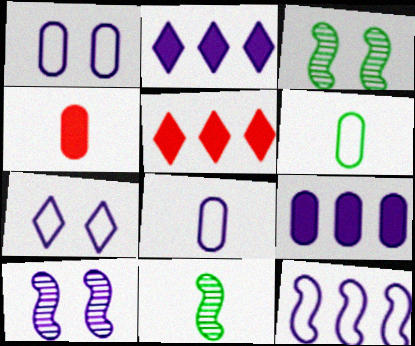[[1, 5, 11], 
[2, 8, 10], 
[3, 5, 8], 
[5, 6, 10], 
[7, 8, 12]]